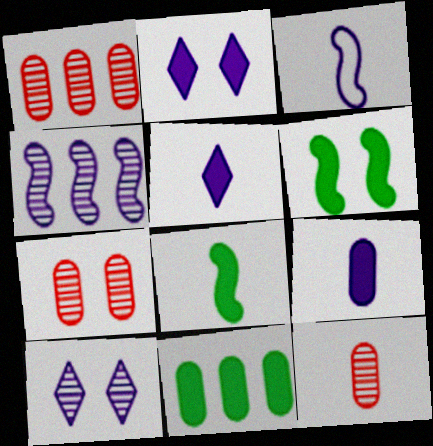[[1, 7, 12]]